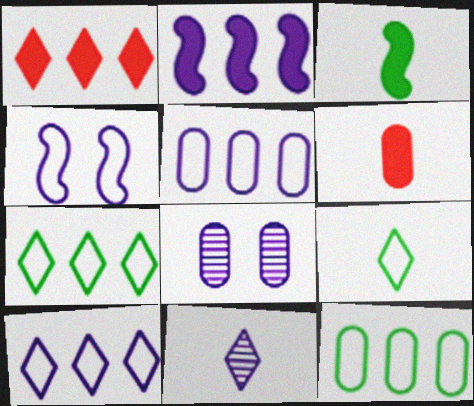[[6, 8, 12]]